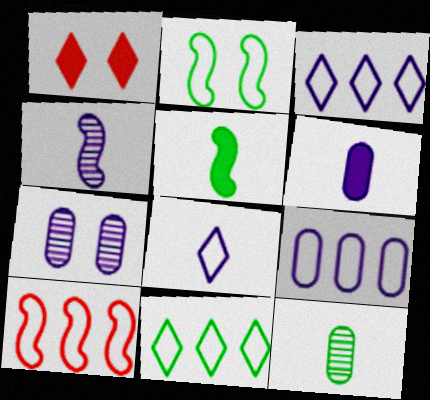[[1, 2, 7], 
[4, 6, 8], 
[6, 7, 9], 
[9, 10, 11]]